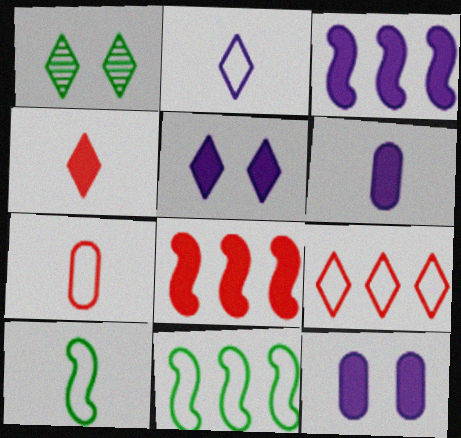[[1, 3, 7], 
[2, 7, 10], 
[3, 5, 6]]